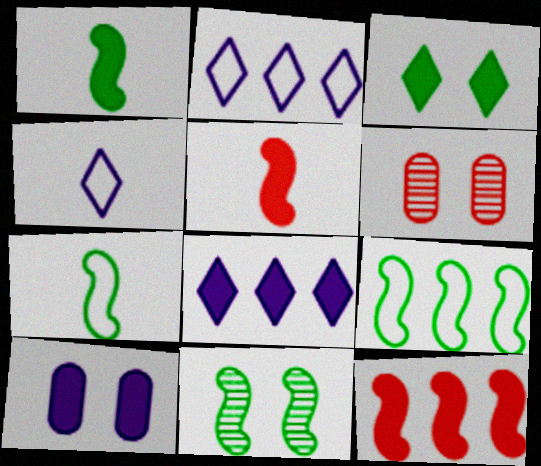[[1, 2, 6], 
[1, 9, 11], 
[6, 7, 8]]